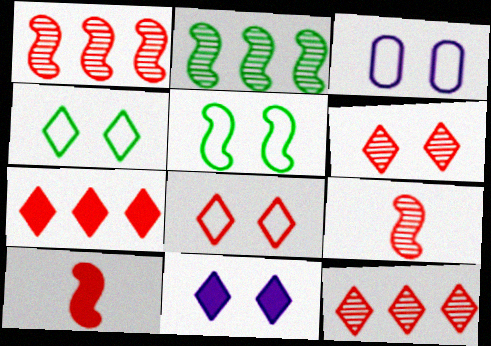[[3, 5, 8], 
[4, 6, 11]]